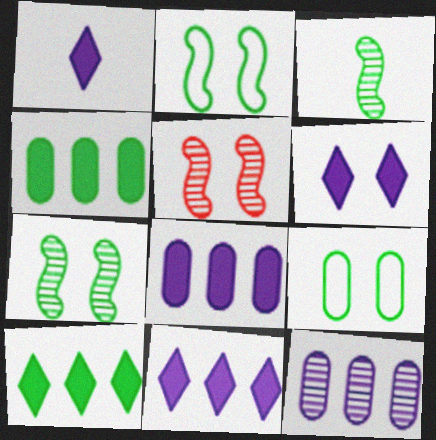[[1, 6, 11], 
[3, 9, 10], 
[5, 6, 9]]